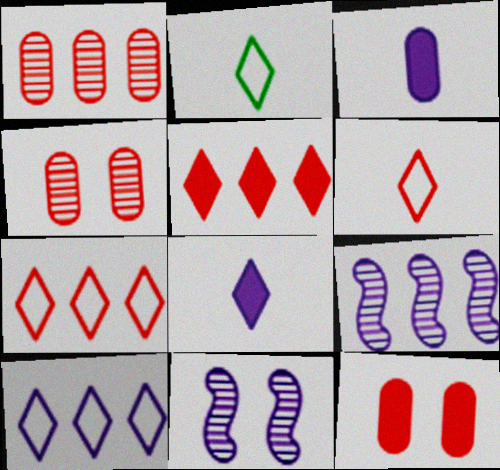[[2, 9, 12], 
[3, 10, 11]]